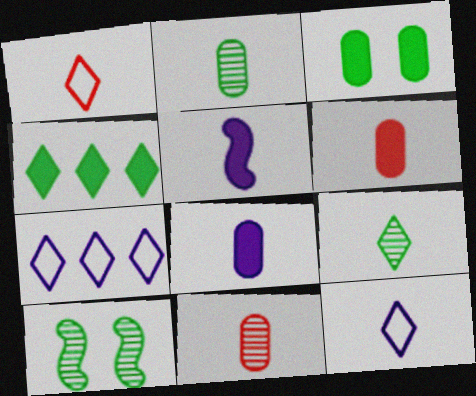[[1, 2, 5], 
[6, 7, 10]]